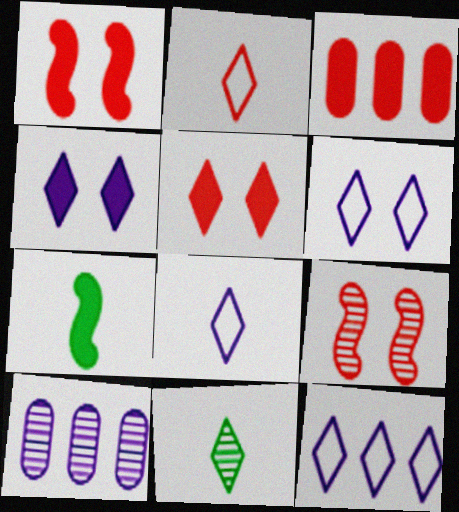[[2, 3, 9], 
[3, 4, 7], 
[5, 11, 12], 
[6, 8, 12], 
[9, 10, 11]]